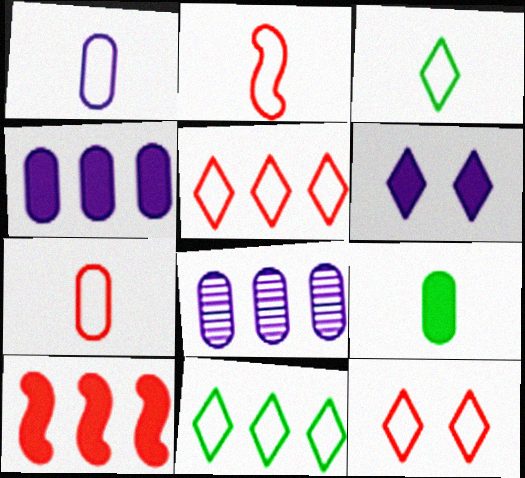[[1, 2, 3], 
[6, 9, 10], 
[8, 10, 11]]